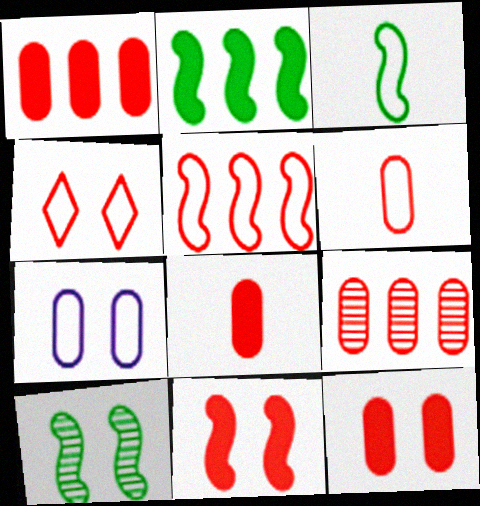[[1, 8, 12], 
[2, 3, 10], 
[4, 5, 6], 
[6, 9, 12]]